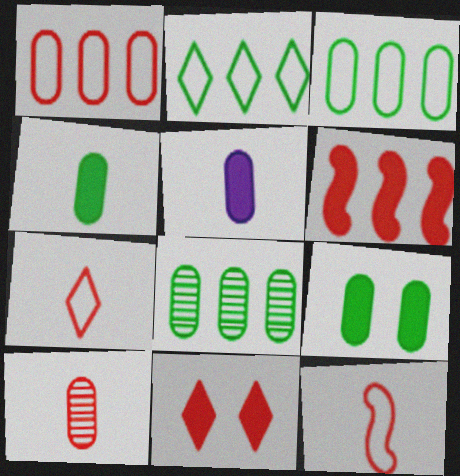[]